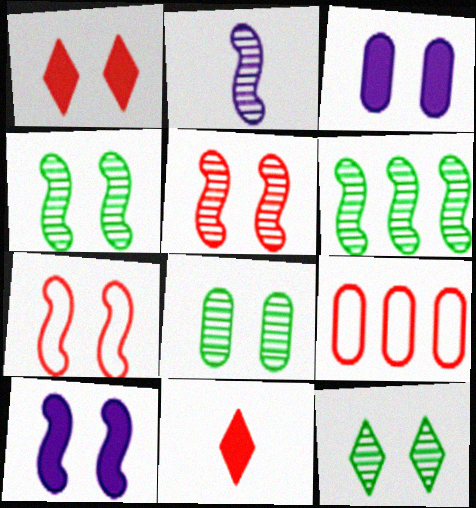[[2, 5, 6], 
[3, 7, 12], 
[4, 7, 10], 
[4, 8, 12], 
[5, 9, 11]]